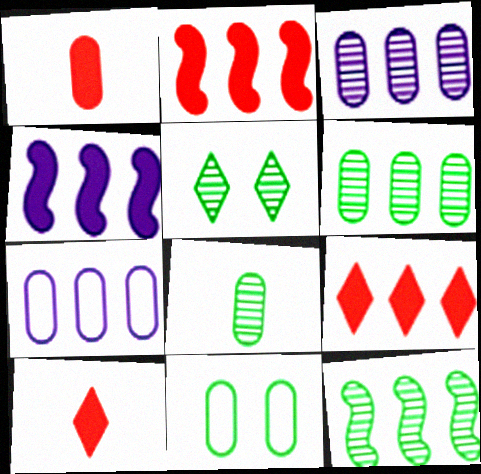[[1, 3, 11], 
[5, 8, 12], 
[7, 9, 12]]